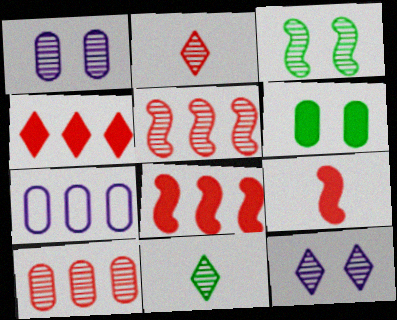[[1, 5, 11]]